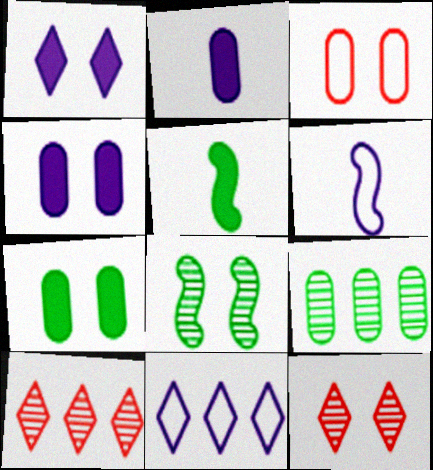[[1, 3, 8], 
[2, 3, 9], 
[6, 7, 10]]